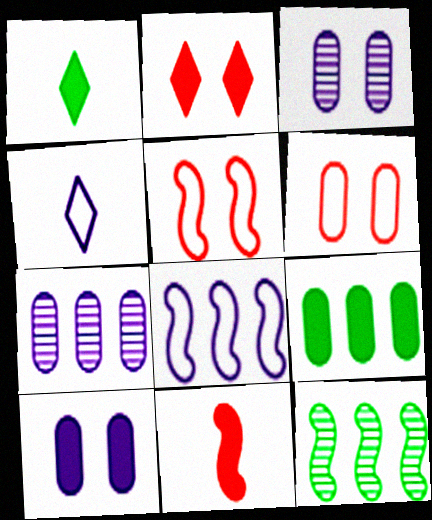[[1, 5, 7]]